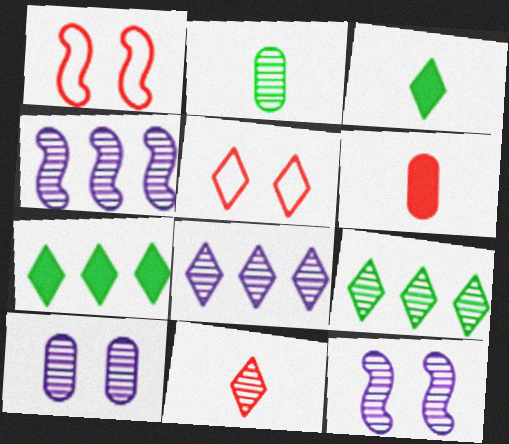[[3, 5, 8]]